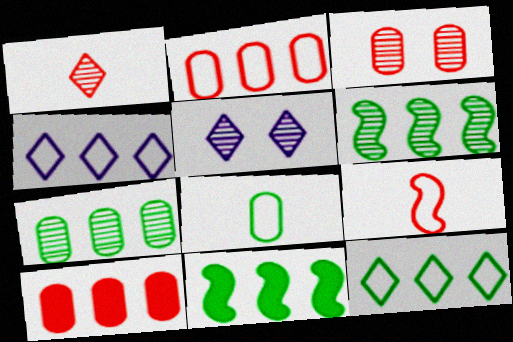[[4, 6, 10], 
[7, 11, 12]]